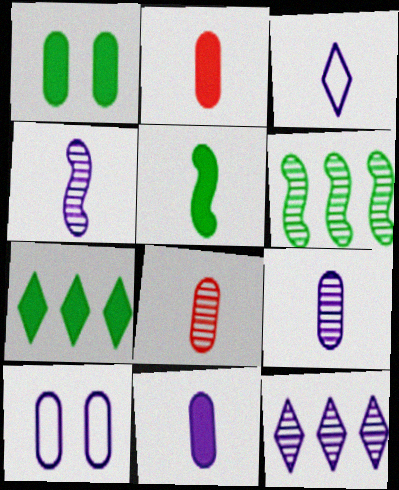[[1, 5, 7], 
[3, 4, 11], 
[3, 5, 8]]